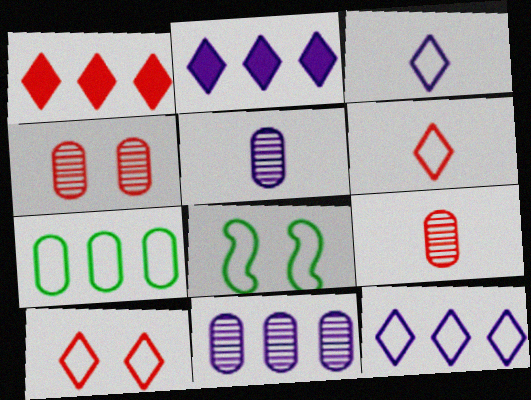[[1, 5, 8], 
[2, 8, 9]]